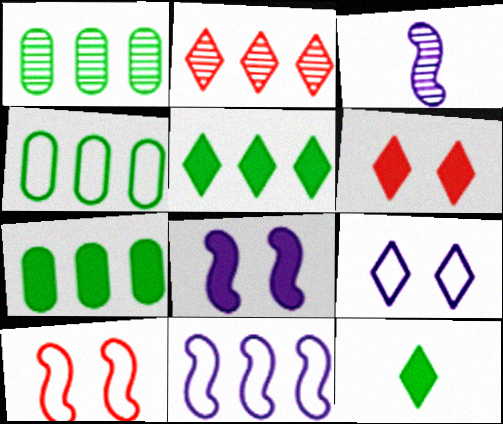[[1, 4, 7], 
[2, 7, 11], 
[2, 9, 12], 
[3, 4, 6], 
[3, 8, 11]]